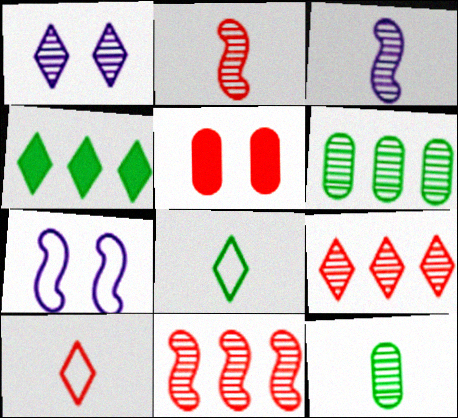[[1, 2, 6], 
[1, 4, 10], 
[1, 11, 12], 
[5, 10, 11]]